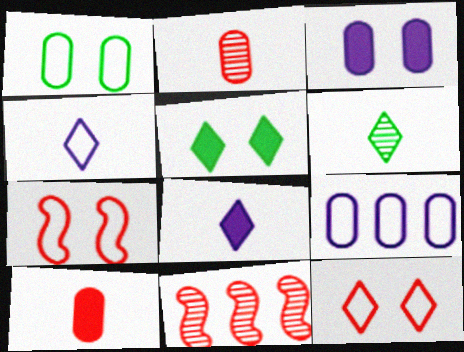[[1, 8, 11], 
[10, 11, 12]]